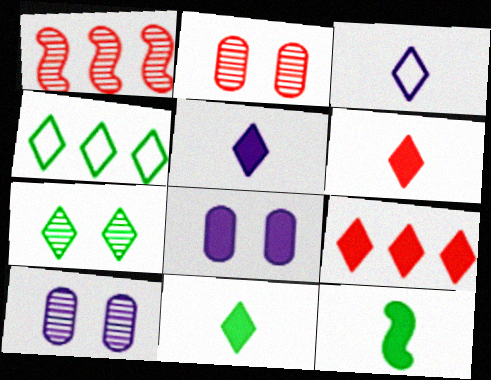[[3, 7, 9], 
[4, 7, 11], 
[5, 6, 11], 
[8, 9, 12]]